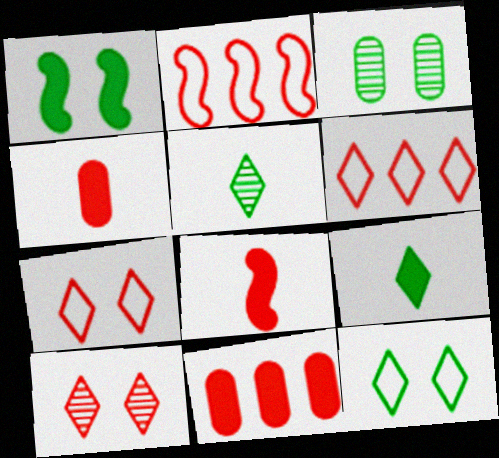[[1, 3, 12], 
[2, 4, 10]]